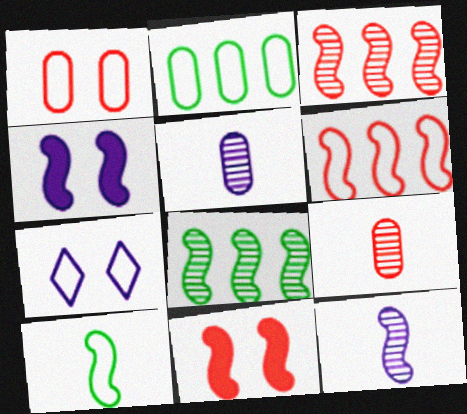[[3, 4, 10]]